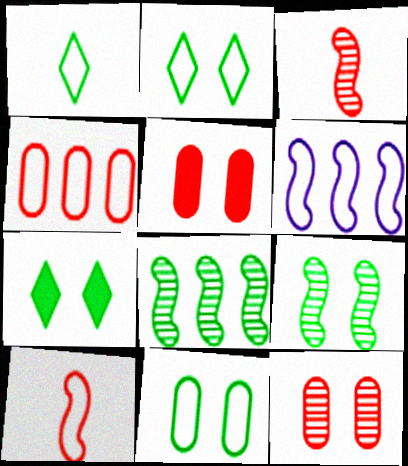[[7, 9, 11]]